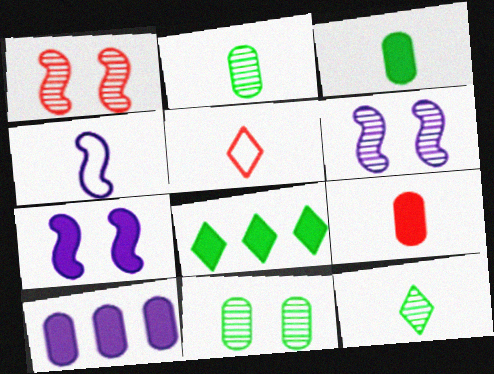[[4, 9, 12], 
[7, 8, 9]]